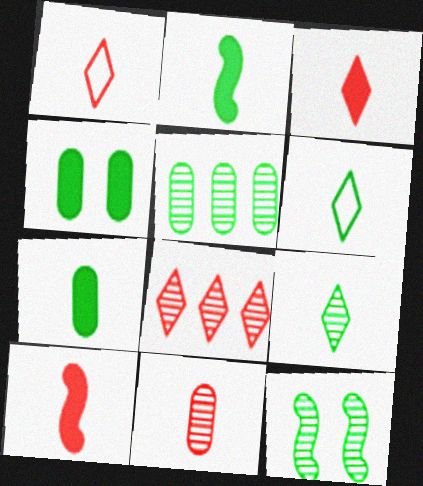[[1, 10, 11], 
[5, 9, 12]]